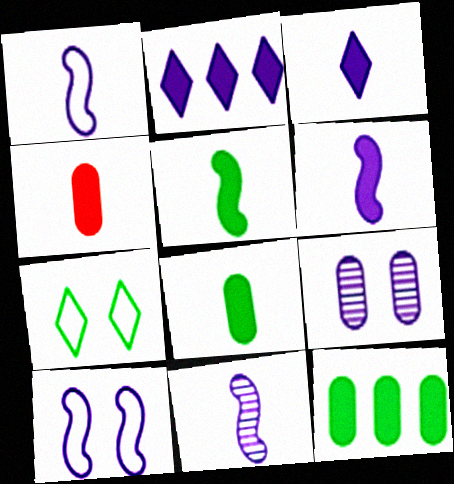[[1, 2, 9], 
[1, 6, 11], 
[3, 4, 5]]